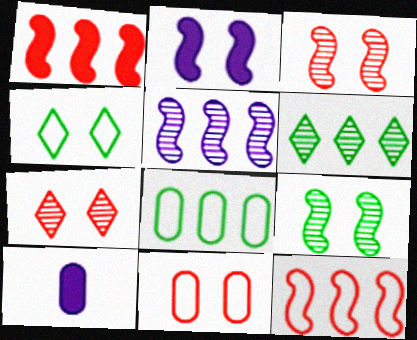[]